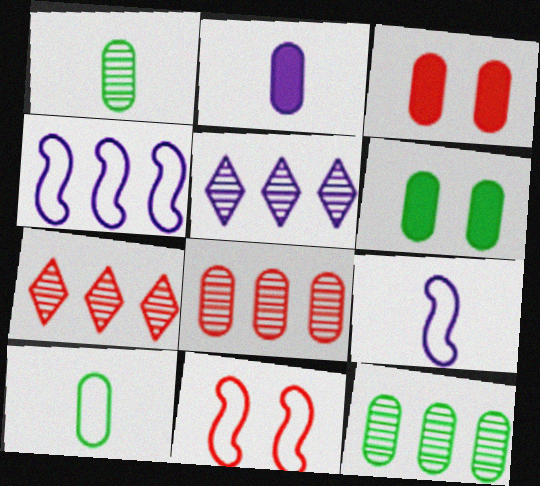[[6, 7, 9], 
[6, 10, 12]]